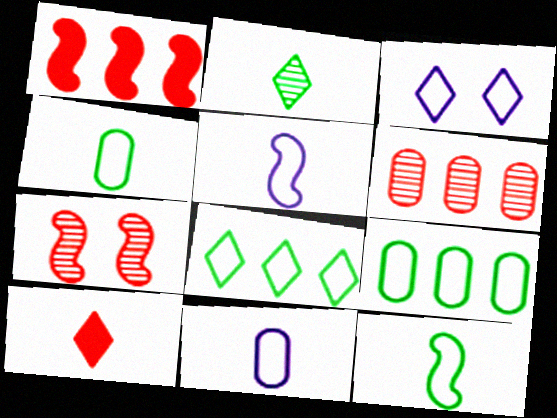[]